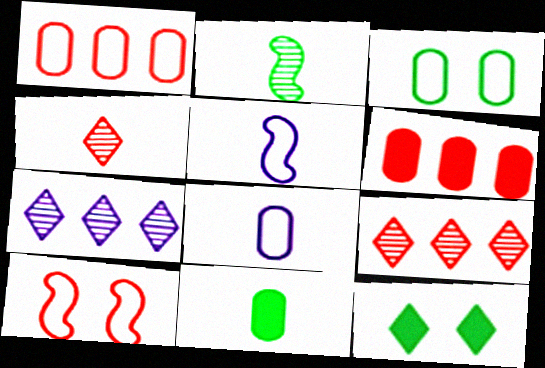[[1, 3, 8], 
[4, 5, 11], 
[4, 6, 10], 
[7, 10, 11]]